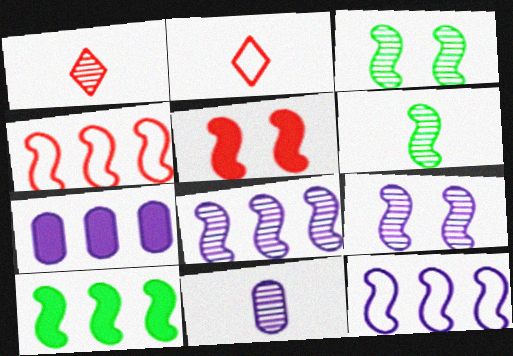[[1, 6, 11], 
[2, 3, 7], 
[4, 8, 10], 
[5, 6, 12]]